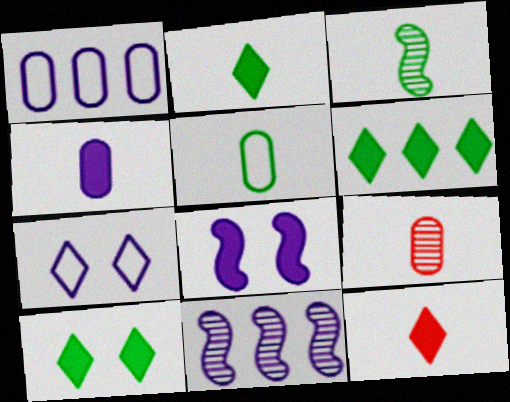[[2, 3, 5], 
[2, 6, 10], 
[4, 5, 9], 
[4, 7, 11]]